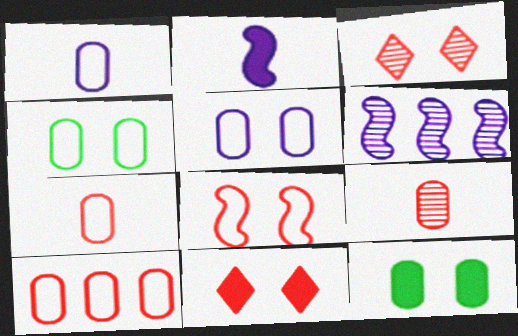[[1, 4, 10]]